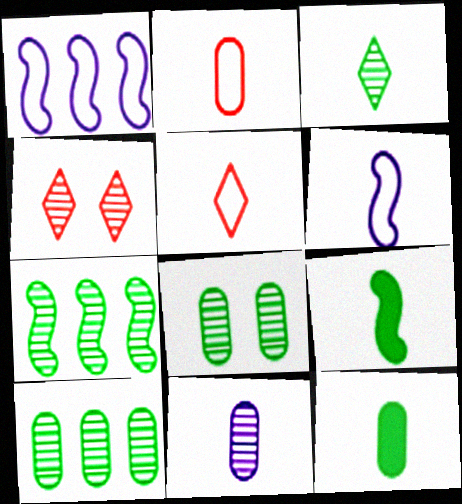[[1, 4, 12], 
[2, 11, 12], 
[3, 7, 8], 
[4, 7, 11], 
[5, 9, 11]]